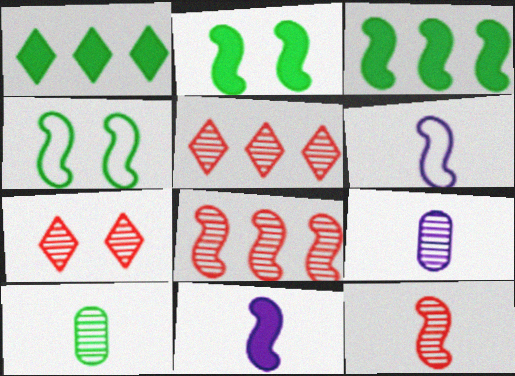[[1, 4, 10], 
[2, 6, 8], 
[4, 8, 11]]